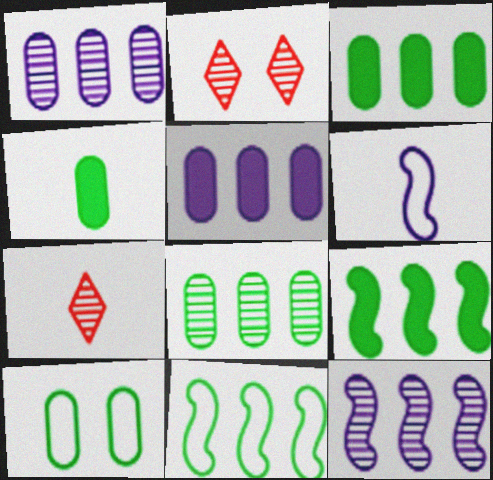[[2, 3, 6], 
[4, 6, 7], 
[4, 8, 10]]